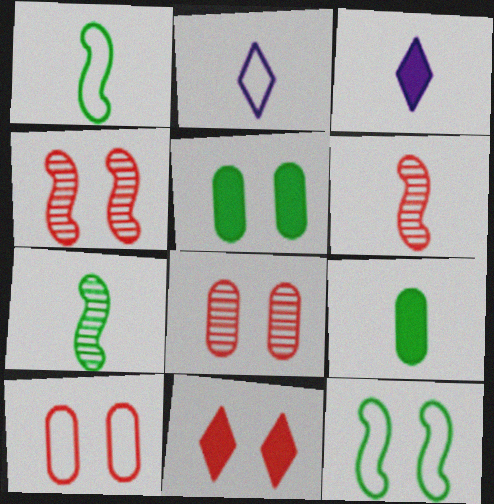[[2, 6, 9], 
[4, 10, 11]]